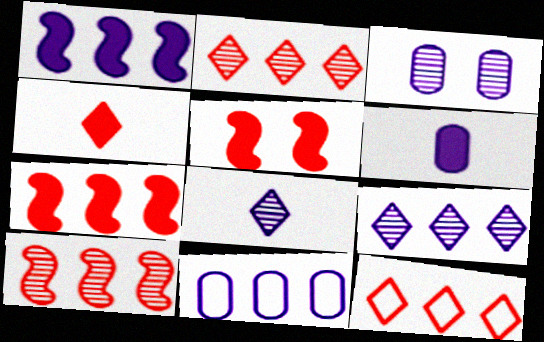[[1, 9, 11], 
[3, 6, 11]]